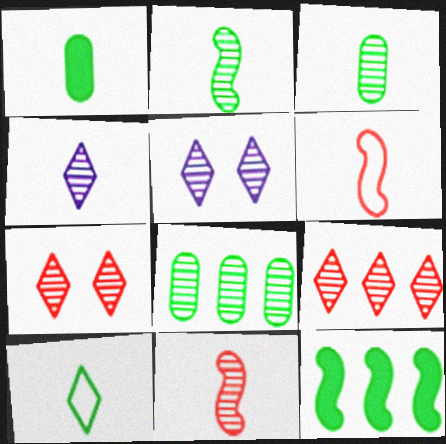[[1, 2, 10], 
[1, 4, 6], 
[3, 4, 11], 
[5, 8, 11]]